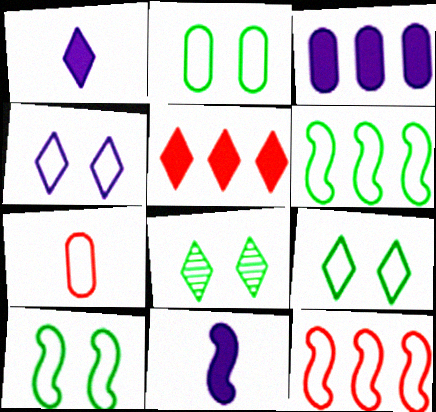[[2, 9, 10], 
[4, 6, 7]]